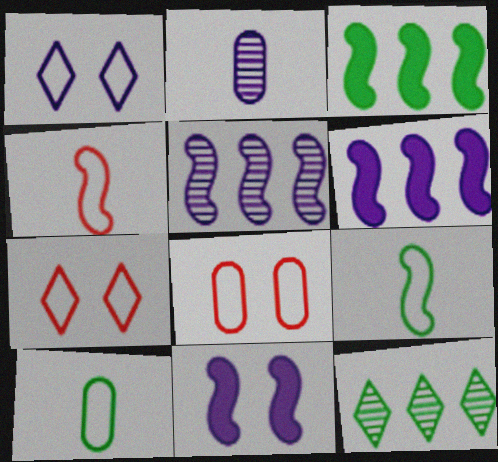[[1, 2, 6], 
[2, 3, 7]]